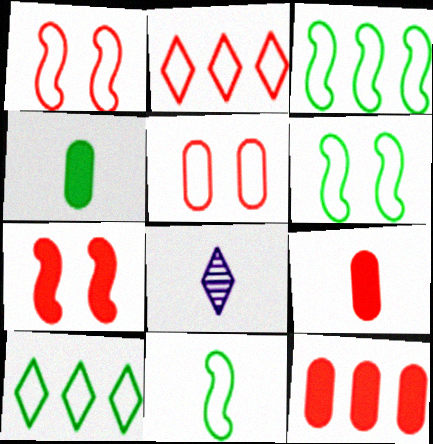[[3, 6, 11], 
[6, 8, 12], 
[8, 9, 11]]